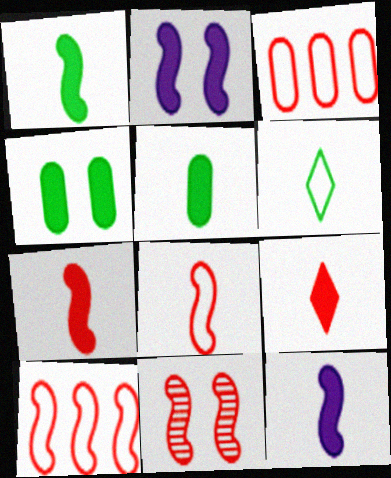[[1, 7, 12], 
[3, 9, 11], 
[5, 9, 12], 
[7, 10, 11]]